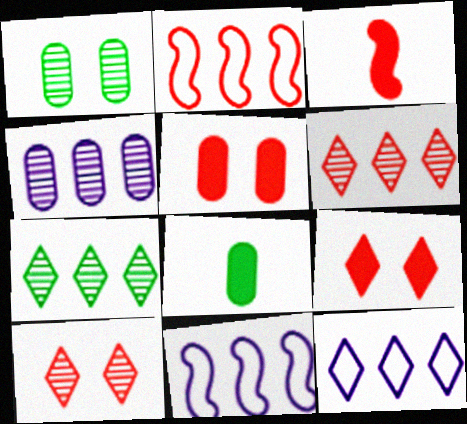[[1, 3, 12], 
[8, 10, 11]]